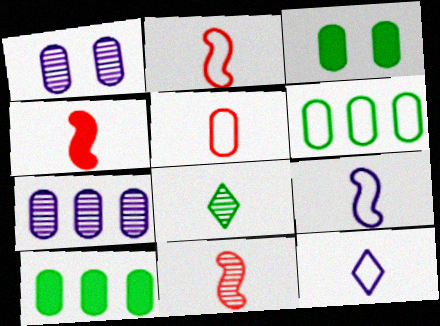[[1, 5, 10], 
[2, 4, 11], 
[3, 5, 7]]